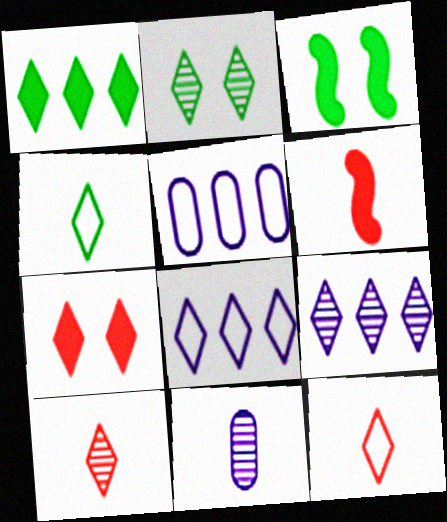[[1, 2, 4], 
[2, 5, 6], 
[2, 9, 10], 
[3, 5, 10], 
[4, 6, 11], 
[4, 7, 9]]